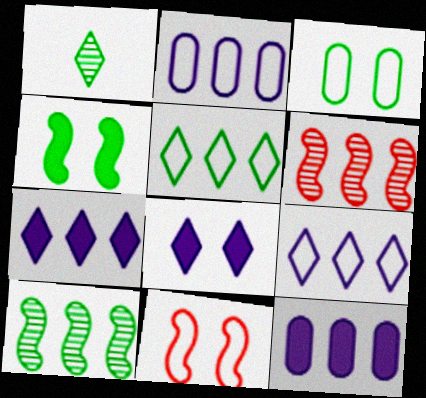[[1, 11, 12], 
[5, 6, 12]]